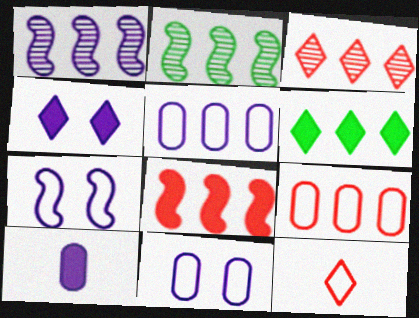[[1, 6, 9], 
[3, 8, 9]]